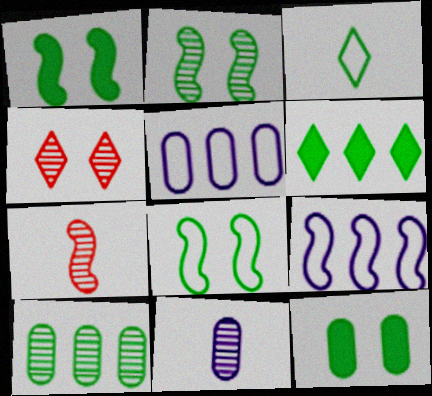[[1, 2, 8], 
[1, 3, 10], 
[1, 7, 9]]